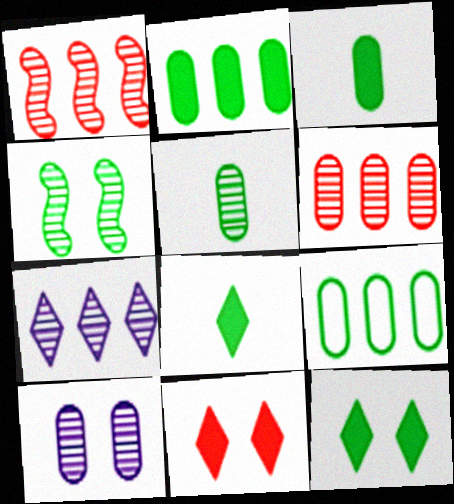[[4, 8, 9], 
[5, 6, 10]]